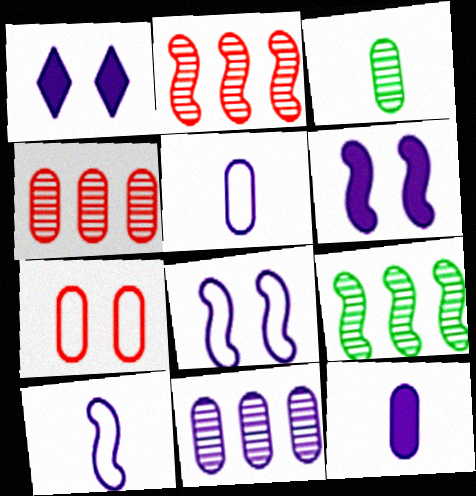[[1, 10, 11]]